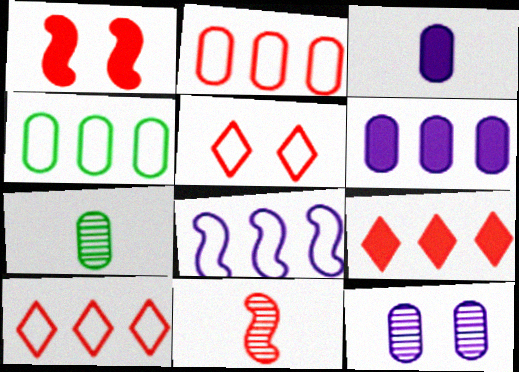[[4, 8, 10]]